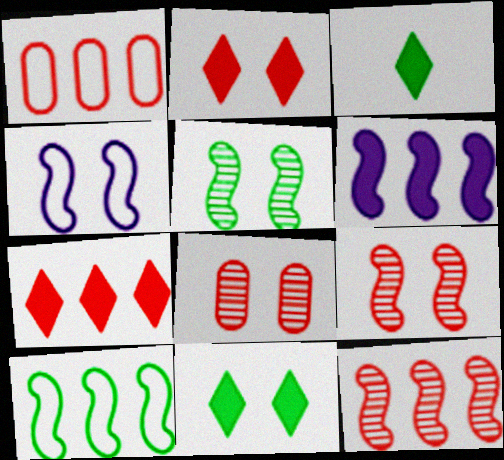[[1, 7, 12], 
[4, 8, 11], 
[6, 10, 12]]